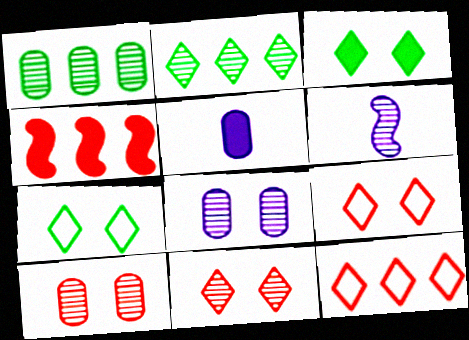[[1, 6, 11], 
[2, 6, 10], 
[3, 4, 5]]